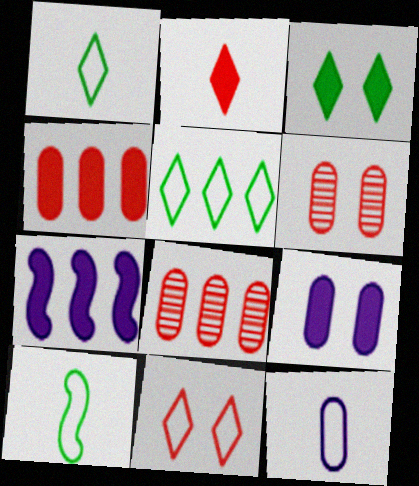[[1, 6, 7], 
[5, 7, 8]]